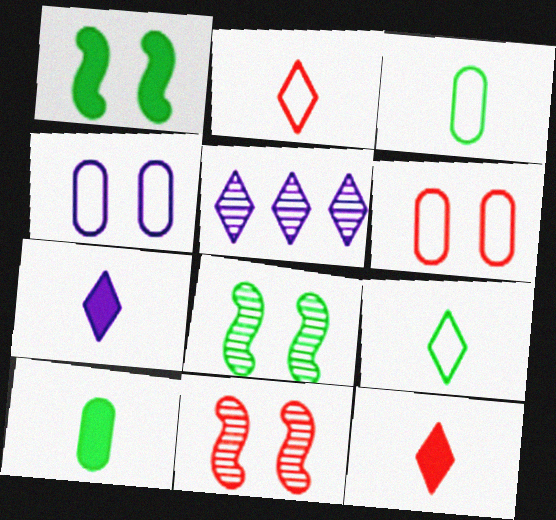[]